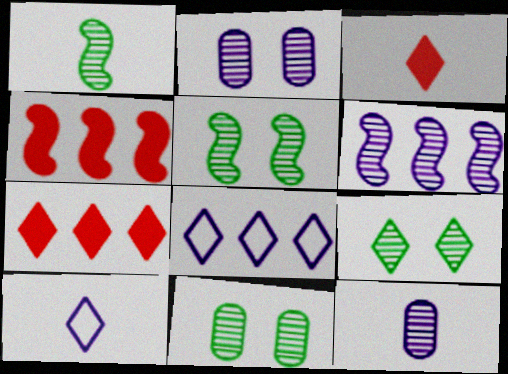[[3, 8, 9], 
[4, 10, 11], 
[5, 9, 11], 
[7, 9, 10]]